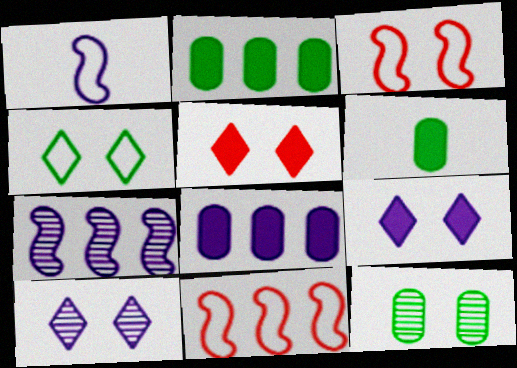[[1, 8, 10], 
[3, 9, 12], 
[4, 5, 10], 
[6, 10, 11]]